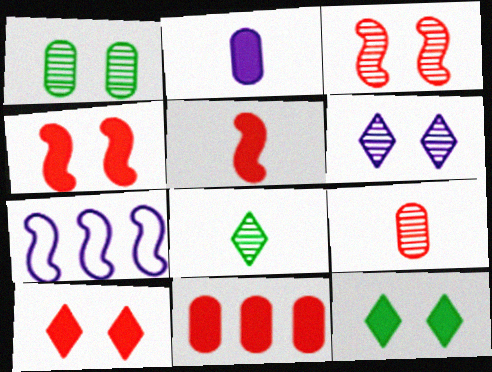[[1, 3, 6], 
[2, 6, 7], 
[5, 10, 11], 
[7, 9, 12]]